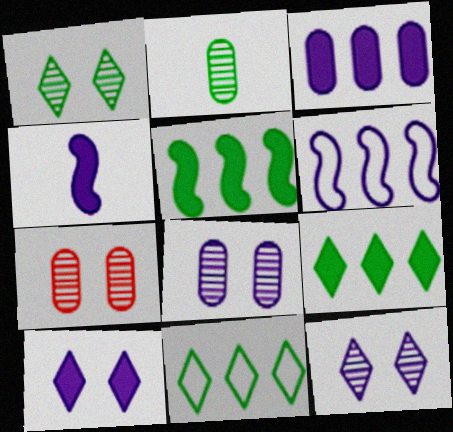[[3, 4, 10], 
[4, 7, 11]]